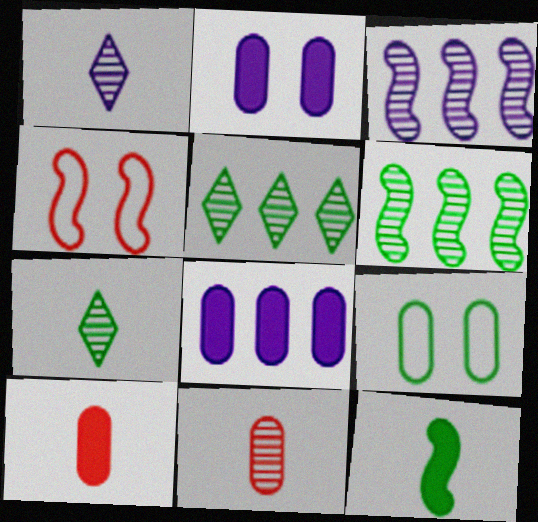[[3, 4, 12], 
[4, 7, 8], 
[5, 9, 12], 
[8, 9, 11]]